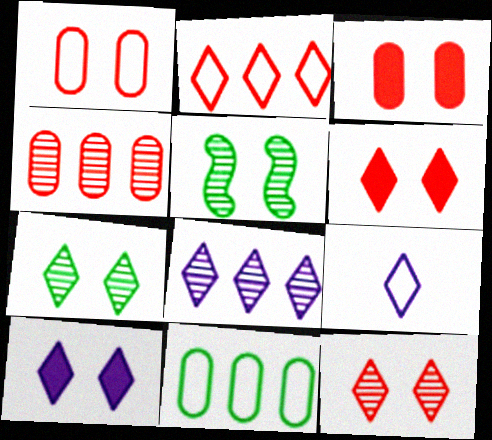[[1, 5, 10], 
[8, 9, 10]]